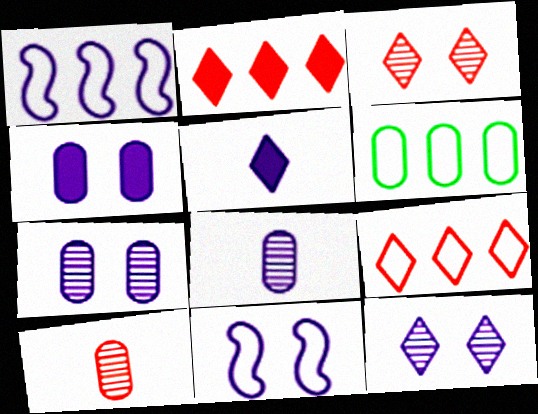[[1, 5, 7], 
[1, 6, 9], 
[4, 6, 10], 
[4, 11, 12]]